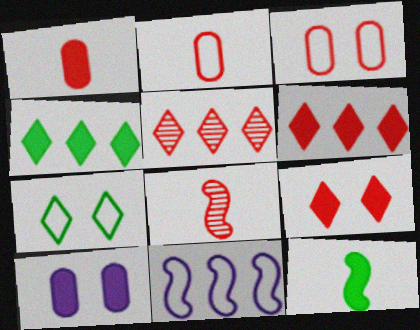[[2, 7, 11], 
[3, 6, 8], 
[6, 10, 12]]